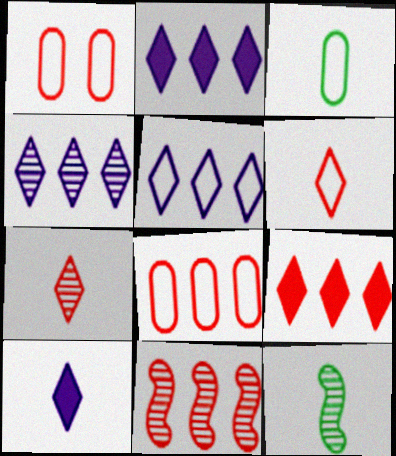[[1, 2, 12], 
[2, 4, 5], 
[8, 9, 11]]